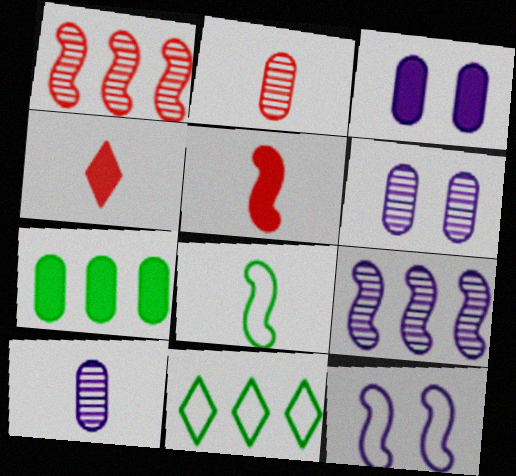[[4, 8, 10], 
[5, 6, 11]]